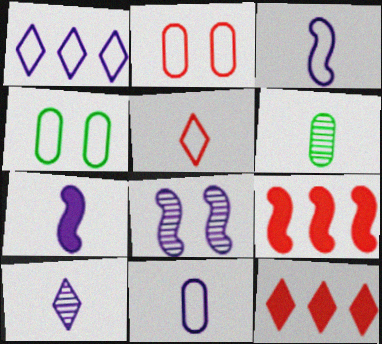[[4, 9, 10], 
[5, 6, 7], 
[7, 10, 11]]